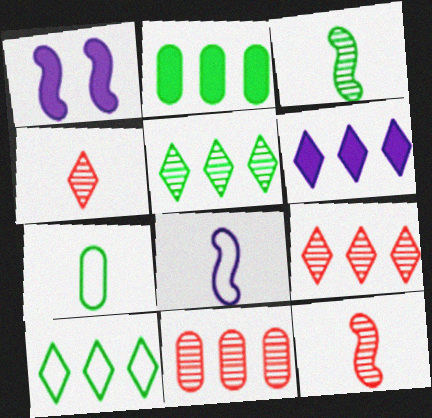[[1, 7, 9], 
[6, 9, 10]]